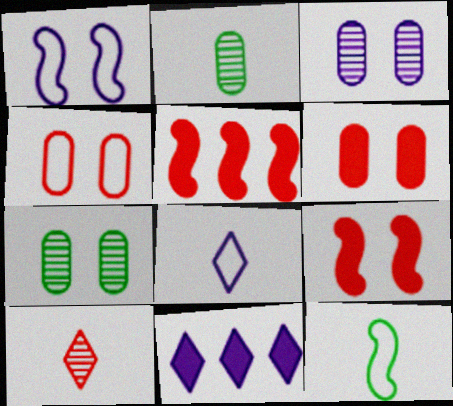[[4, 5, 10], 
[5, 7, 8]]